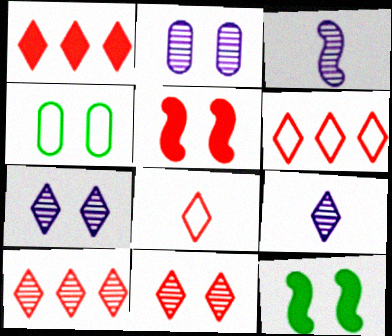[[1, 3, 4], 
[1, 6, 10], 
[1, 8, 11], 
[4, 5, 7]]